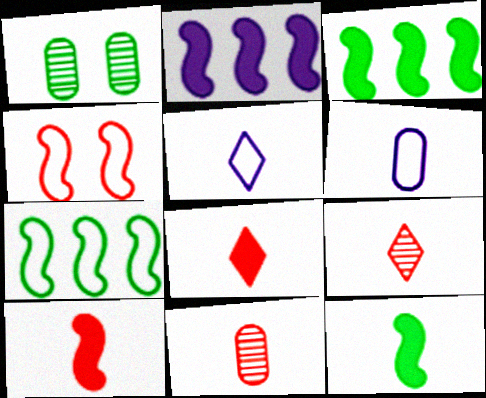[[5, 11, 12], 
[6, 9, 12]]